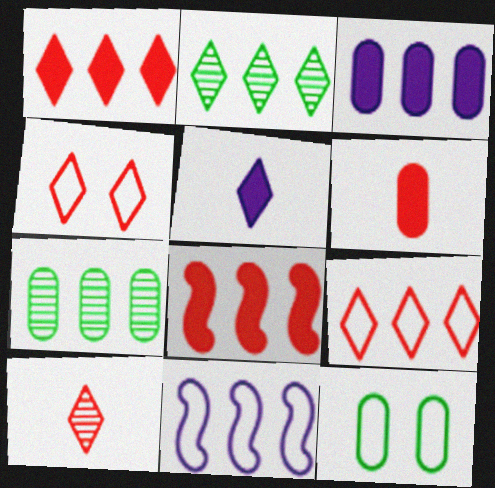[[1, 4, 10], 
[1, 7, 11], 
[2, 4, 5]]